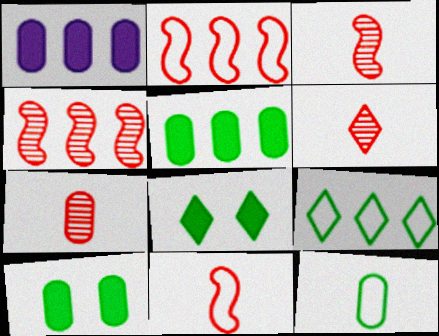[[1, 4, 9], 
[3, 6, 7]]